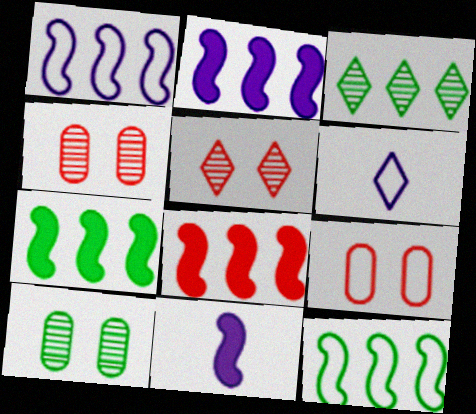[[2, 7, 8], 
[3, 9, 11], 
[4, 6, 7], 
[6, 8, 10], 
[6, 9, 12]]